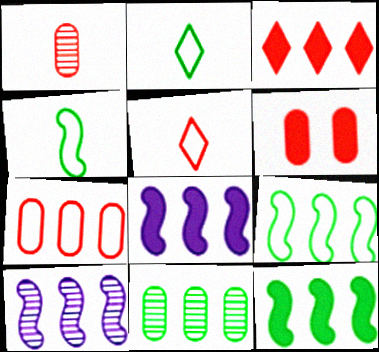[[1, 6, 7], 
[2, 6, 10]]